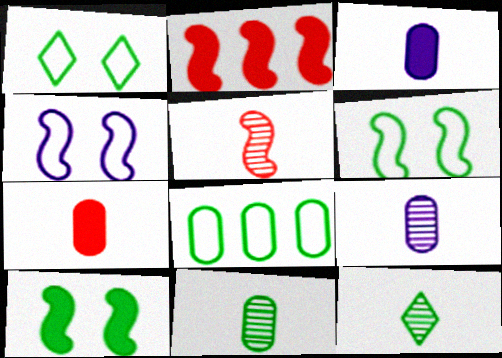[[1, 2, 9], 
[5, 9, 12], 
[8, 10, 12]]